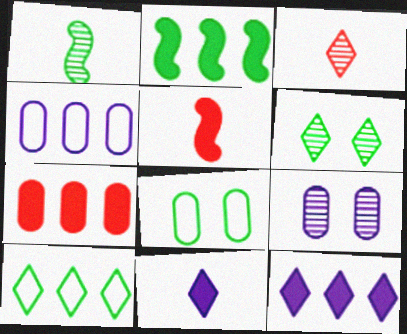[[2, 7, 12], 
[4, 5, 6], 
[5, 9, 10]]